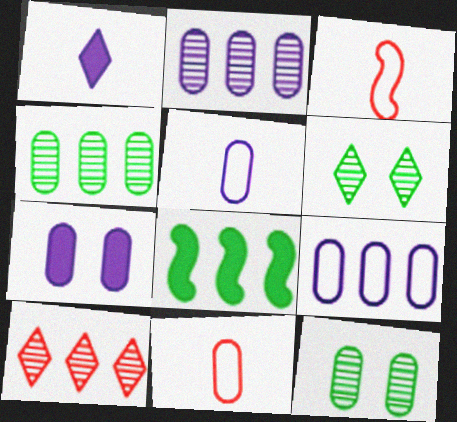[[2, 5, 7], 
[4, 7, 11], 
[8, 9, 10]]